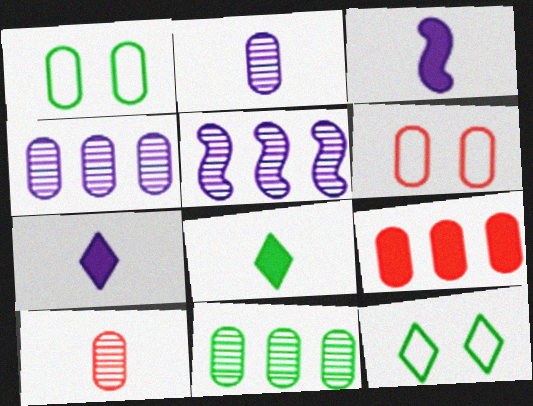[[1, 2, 9], 
[5, 6, 8], 
[6, 9, 10]]